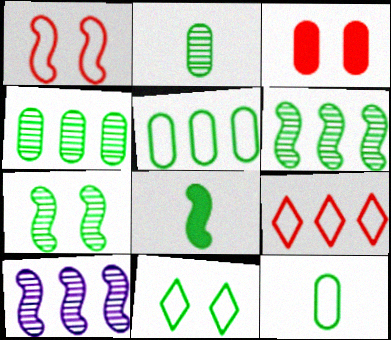[[1, 8, 10], 
[4, 8, 11]]